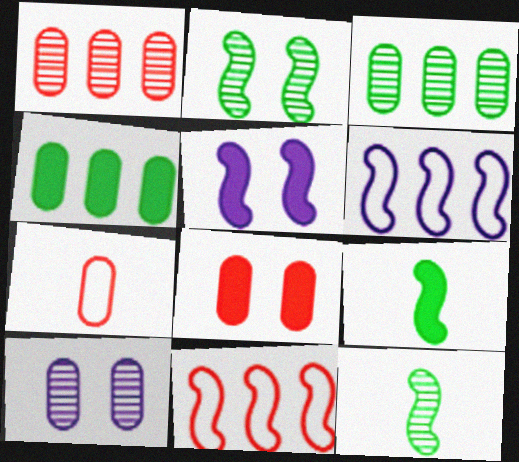[[1, 7, 8], 
[4, 7, 10], 
[5, 11, 12]]